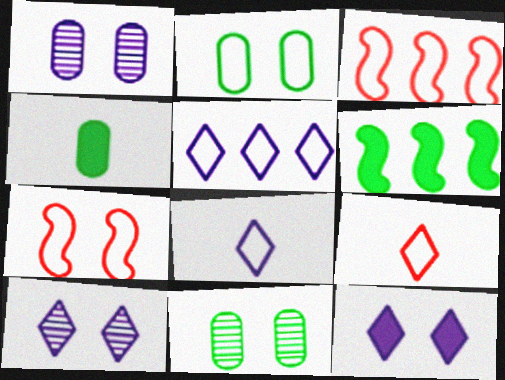[[1, 6, 9], 
[2, 3, 8], 
[3, 4, 10], 
[7, 11, 12]]